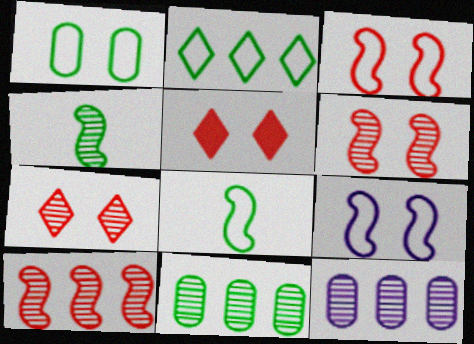[[1, 2, 8], 
[4, 7, 12], 
[5, 8, 12]]